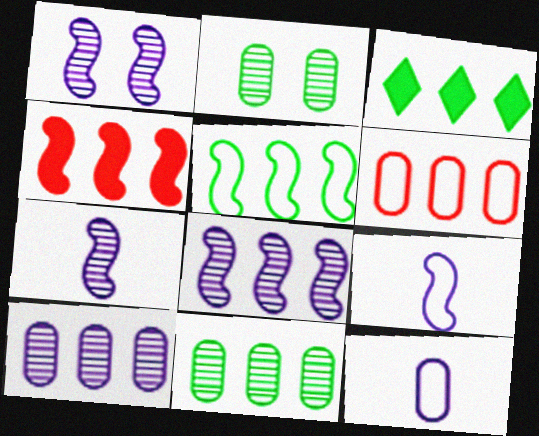[[1, 7, 8], 
[3, 5, 11], 
[3, 6, 8], 
[4, 5, 8]]